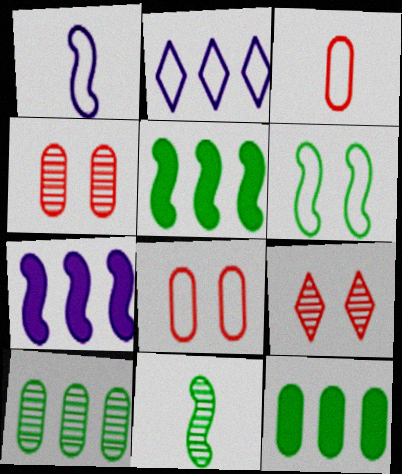[[1, 9, 12], 
[2, 3, 6], 
[5, 6, 11]]